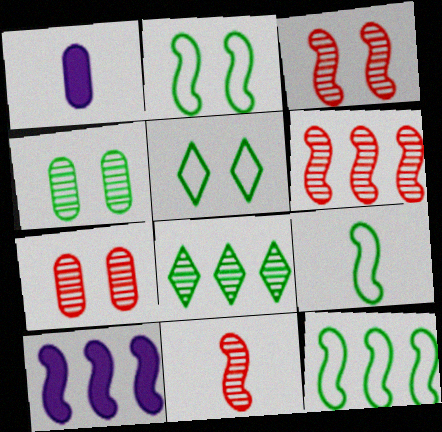[[1, 5, 6], 
[2, 9, 12], 
[2, 10, 11], 
[3, 6, 11], 
[3, 9, 10], 
[6, 10, 12]]